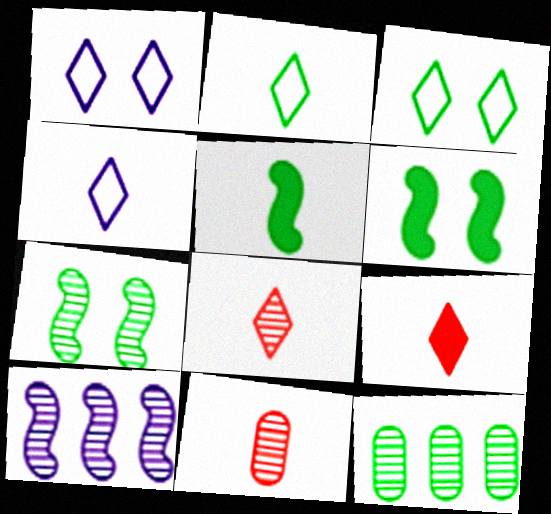[[2, 6, 12], 
[3, 5, 12], 
[4, 5, 11]]